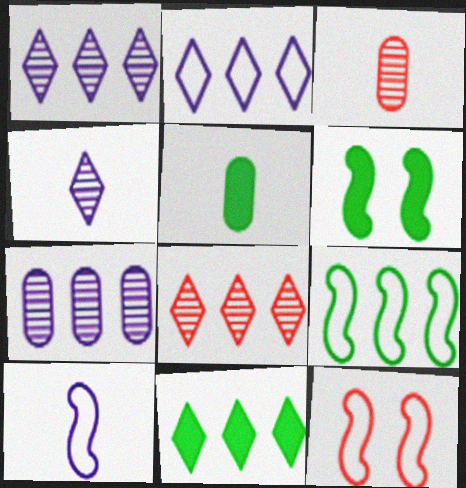[[1, 5, 12], 
[2, 3, 6], 
[2, 8, 11], 
[5, 6, 11], 
[9, 10, 12]]